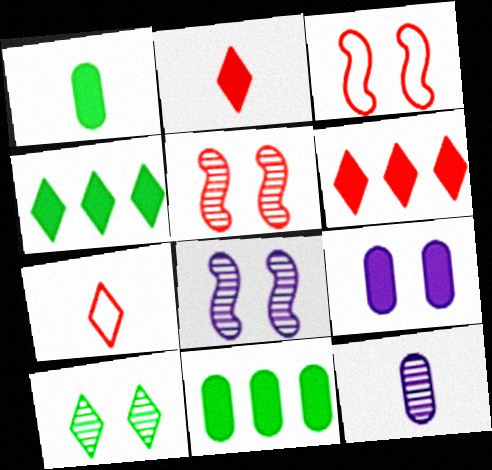[[3, 4, 12], 
[3, 9, 10], 
[7, 8, 11]]